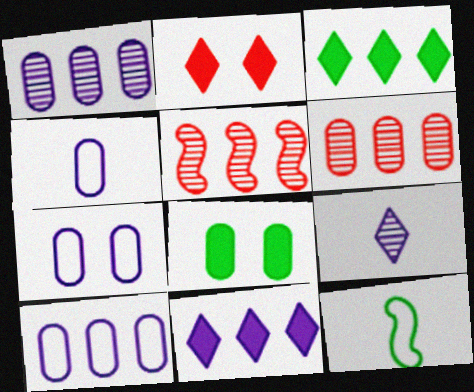[[1, 2, 12], 
[3, 5, 10], 
[4, 6, 8], 
[4, 7, 10]]